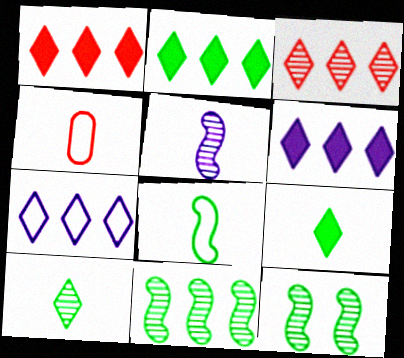[[1, 2, 6], 
[2, 3, 7], 
[4, 5, 9], 
[4, 6, 12]]